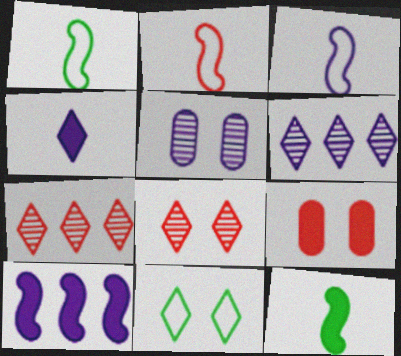[[1, 2, 3], 
[1, 6, 9], 
[2, 7, 9], 
[4, 7, 11]]